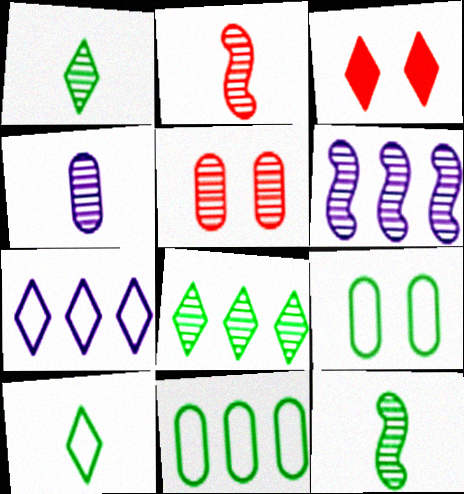[[1, 2, 4], 
[1, 3, 7], 
[1, 5, 6]]